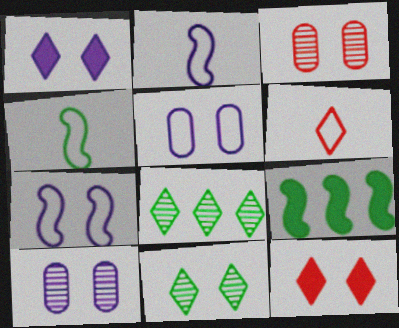[[1, 6, 8], 
[1, 7, 10], 
[6, 9, 10]]